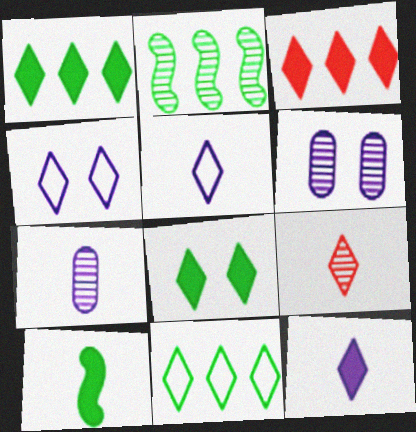[[1, 4, 9], 
[2, 6, 9], 
[3, 8, 12]]